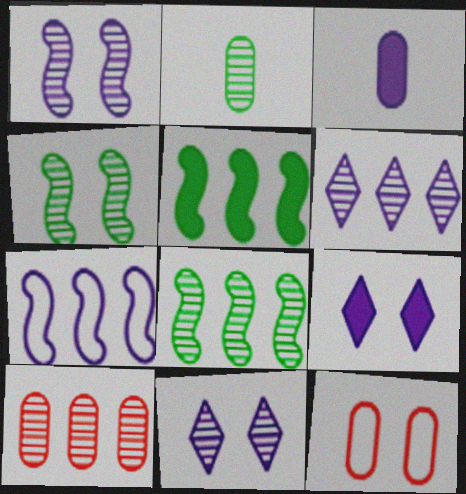[[3, 7, 11], 
[4, 9, 12], 
[6, 8, 10]]